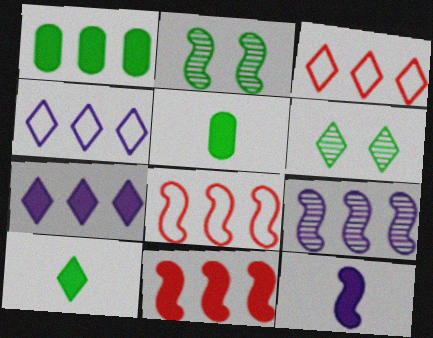[[1, 3, 9], 
[1, 7, 11], 
[2, 8, 12]]